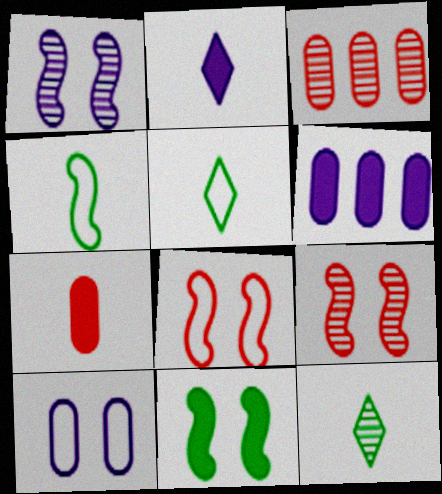[[1, 3, 12], 
[1, 8, 11], 
[5, 6, 9], 
[6, 8, 12]]